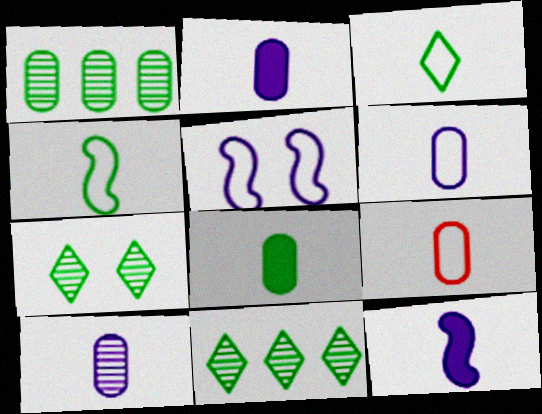[[2, 6, 10], 
[8, 9, 10]]